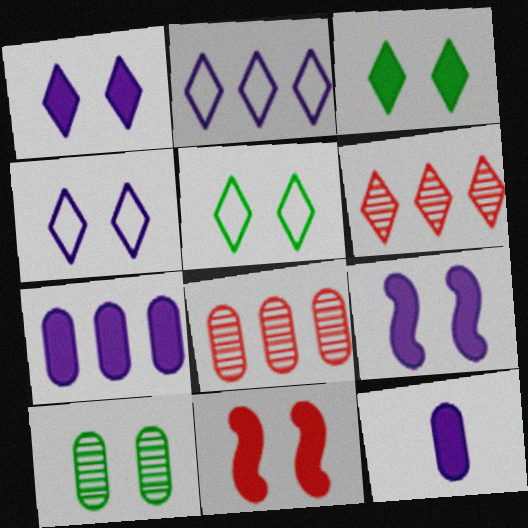[[4, 10, 11]]